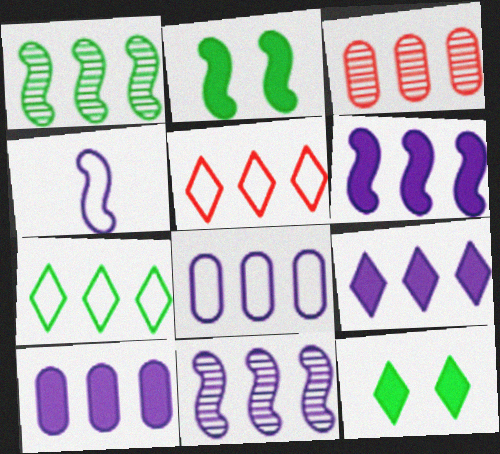[[1, 5, 10], 
[3, 4, 12], 
[3, 6, 7], 
[6, 9, 10], 
[8, 9, 11]]